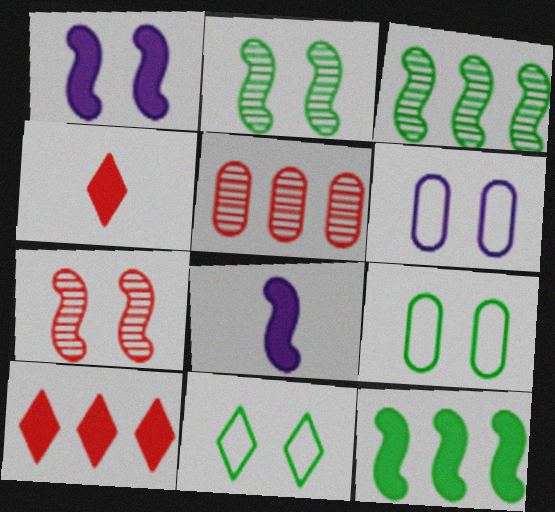[[3, 4, 6], 
[5, 8, 11]]